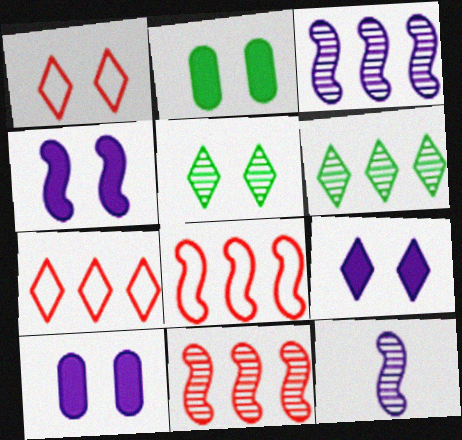[[1, 5, 9], 
[2, 7, 12], 
[4, 9, 10]]